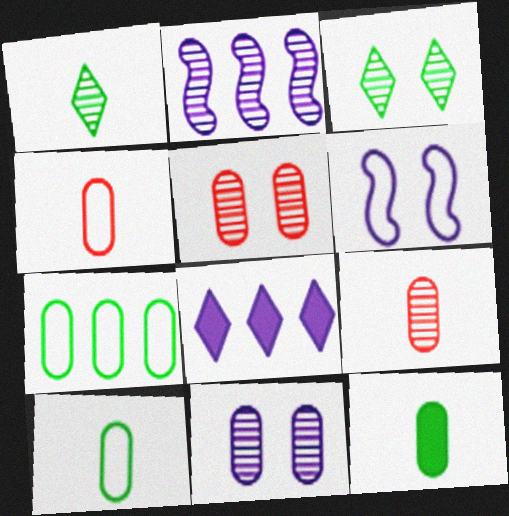[[1, 2, 5], 
[2, 3, 9]]